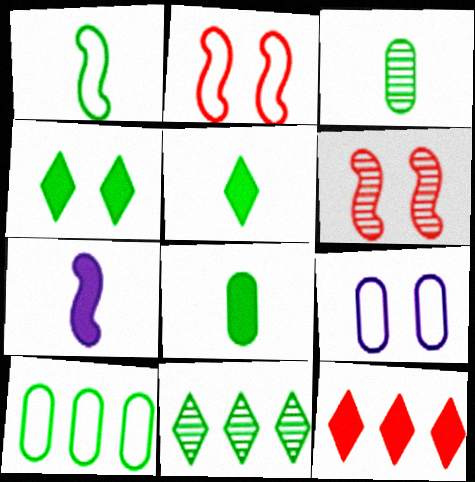[[1, 3, 5], 
[4, 6, 9]]